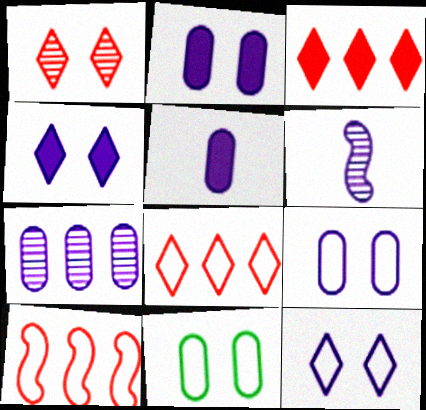[[3, 6, 11], 
[5, 7, 9]]